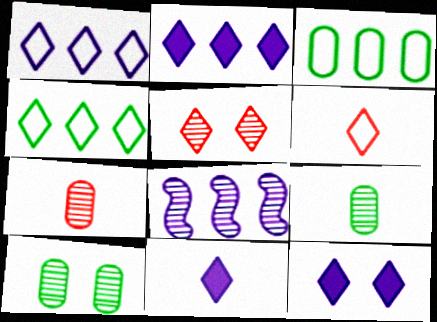[[2, 11, 12], 
[4, 5, 11], 
[5, 8, 9]]